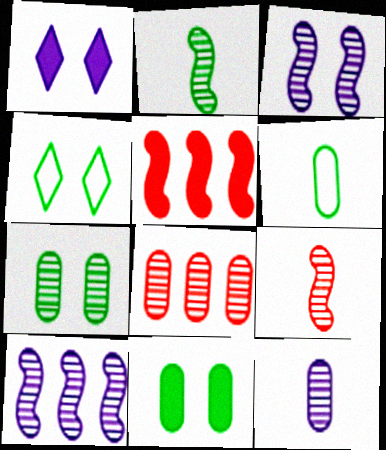[[4, 5, 12], 
[7, 8, 12]]